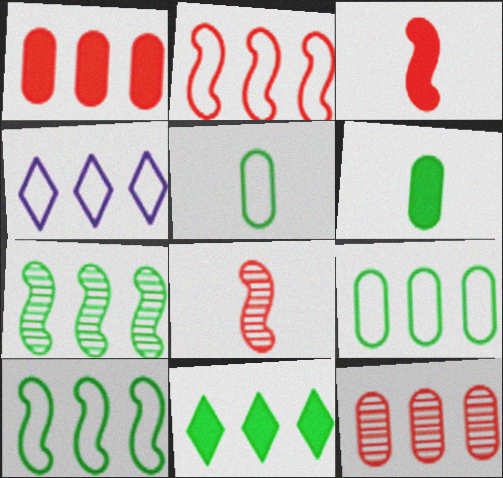[[1, 4, 7], 
[2, 4, 9], 
[7, 9, 11]]